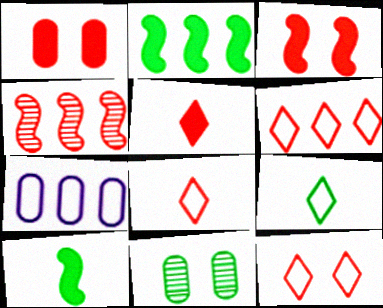[[1, 4, 8], 
[2, 9, 11], 
[6, 8, 12]]